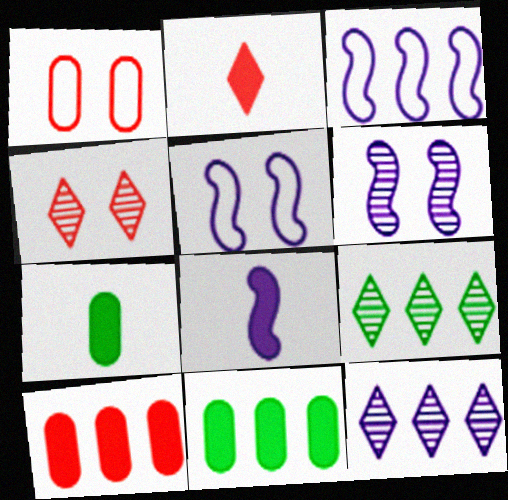[[1, 8, 9], 
[2, 7, 8], 
[3, 4, 7], 
[3, 6, 8], 
[3, 9, 10]]